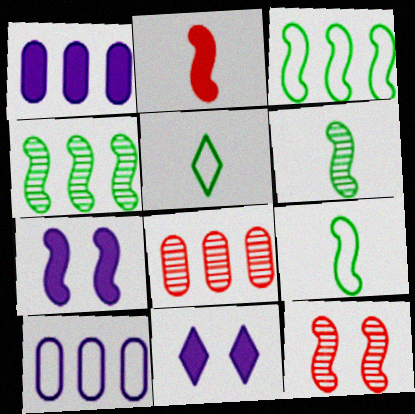[[1, 5, 12], 
[5, 7, 8], 
[8, 9, 11]]